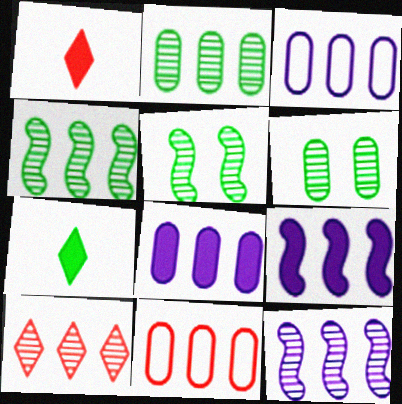[[1, 3, 5], 
[2, 8, 11], 
[2, 10, 12]]